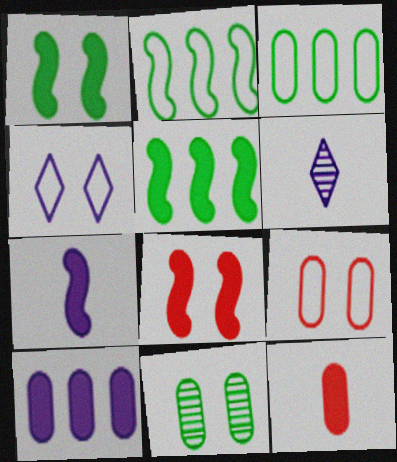[[3, 6, 8], 
[4, 8, 11], 
[5, 6, 9], 
[5, 7, 8]]